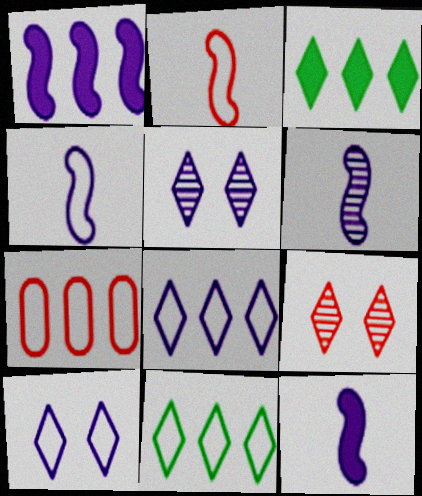[[4, 6, 12]]